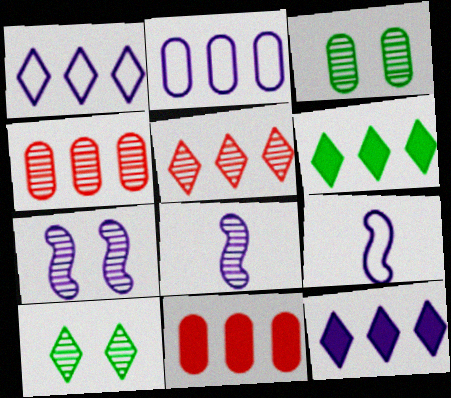[[1, 5, 6], 
[3, 5, 8], 
[4, 8, 10], 
[9, 10, 11]]